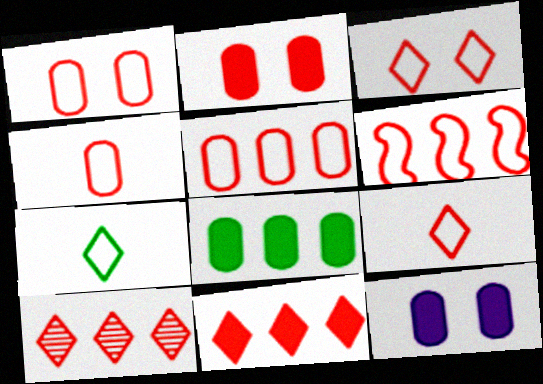[[1, 4, 5], 
[1, 6, 9], 
[3, 4, 6]]